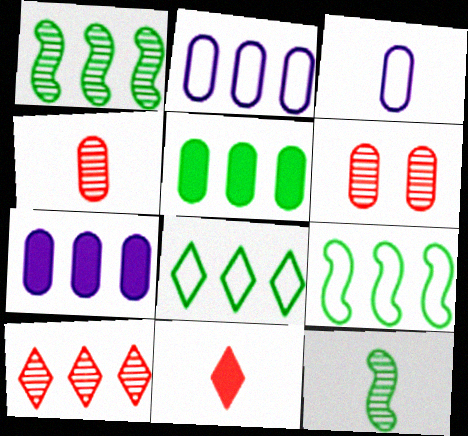[[1, 5, 8], 
[3, 5, 6], 
[3, 11, 12], 
[7, 9, 10]]